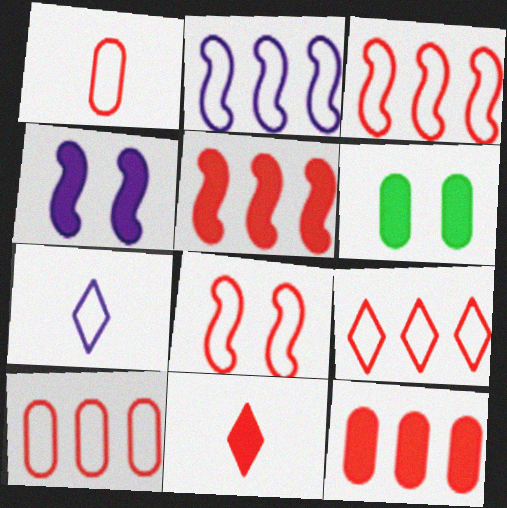[[1, 8, 9], 
[3, 9, 10]]